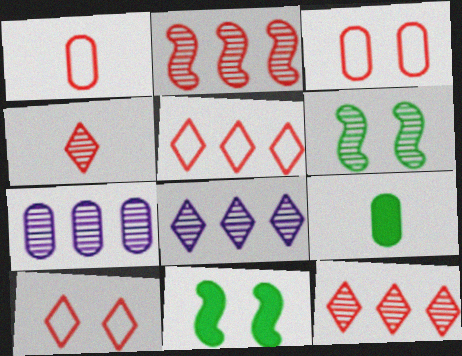[[1, 8, 11], 
[3, 7, 9], 
[4, 6, 7]]